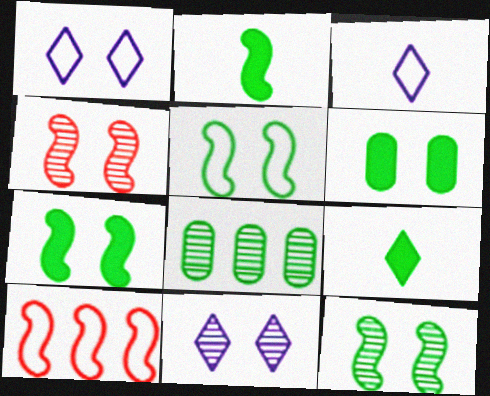[[1, 4, 6], 
[5, 7, 12], 
[5, 8, 9]]